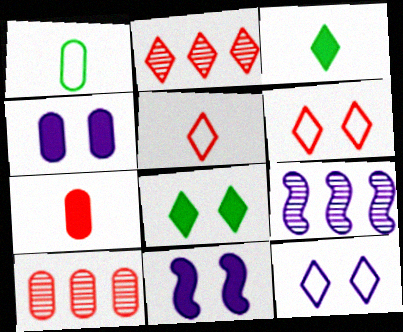[[1, 2, 11], 
[1, 4, 10], 
[2, 3, 12]]